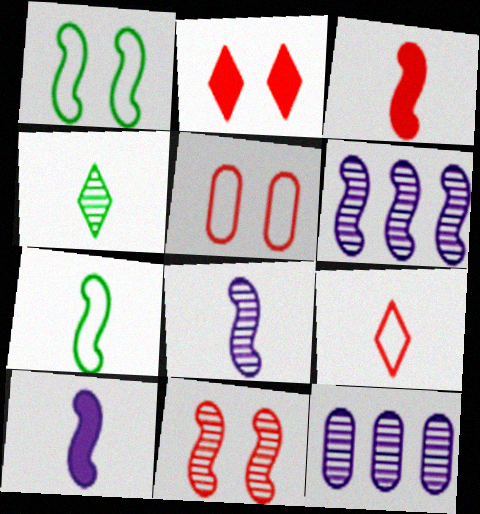[[1, 3, 6], 
[2, 5, 11], 
[2, 7, 12], 
[3, 7, 8], 
[4, 11, 12]]